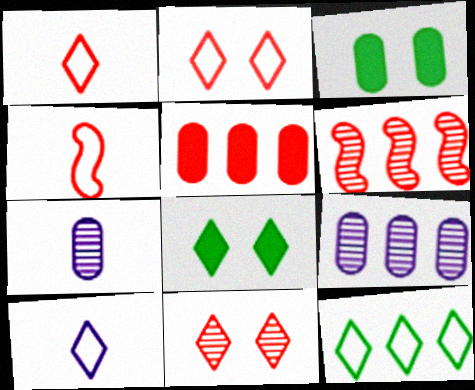[[2, 10, 12], 
[3, 6, 10], 
[4, 5, 11], 
[4, 8, 9]]